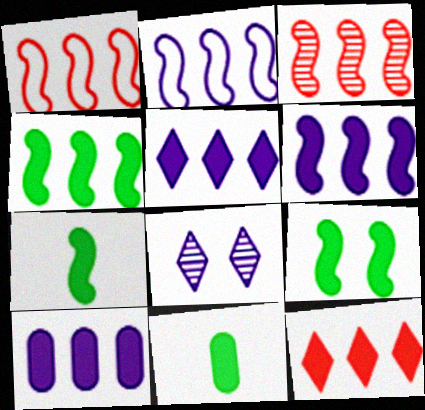[[1, 8, 11], 
[2, 3, 4], 
[4, 7, 9], 
[4, 10, 12], 
[5, 6, 10]]